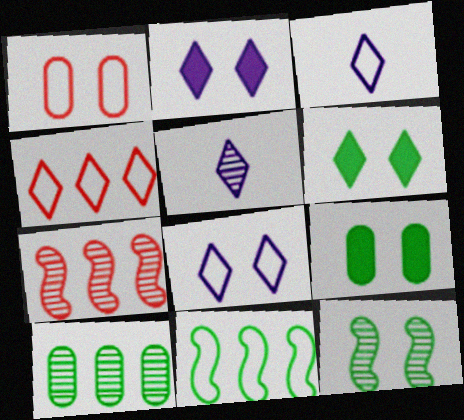[[1, 2, 12], 
[1, 3, 11], 
[3, 7, 9], 
[4, 5, 6]]